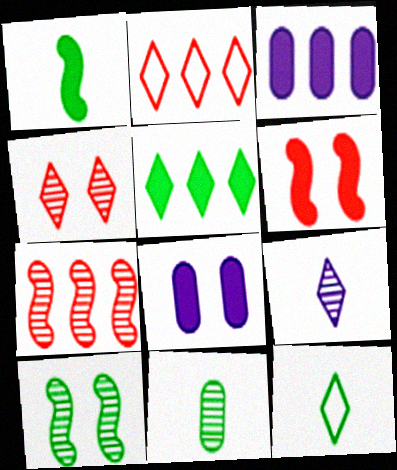[[1, 11, 12], 
[7, 8, 12]]